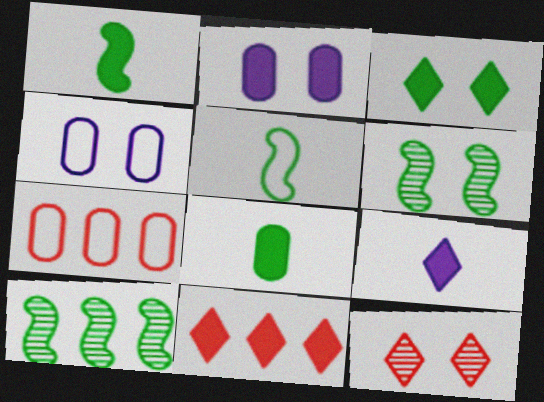[[1, 2, 11], 
[3, 9, 11], 
[6, 7, 9]]